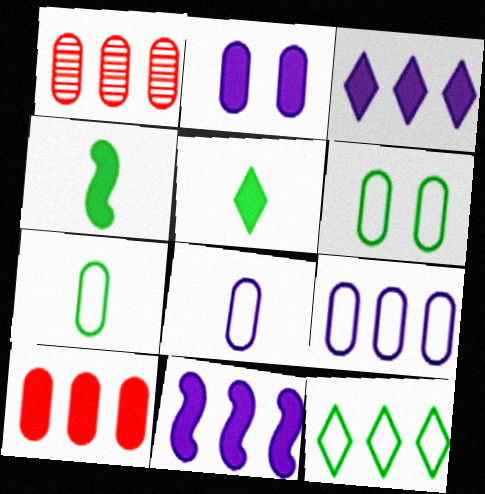[[1, 2, 7], 
[1, 11, 12]]